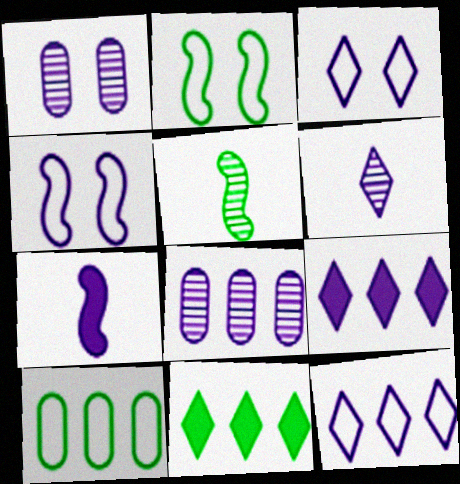[[1, 7, 12], 
[3, 6, 9], 
[3, 7, 8]]